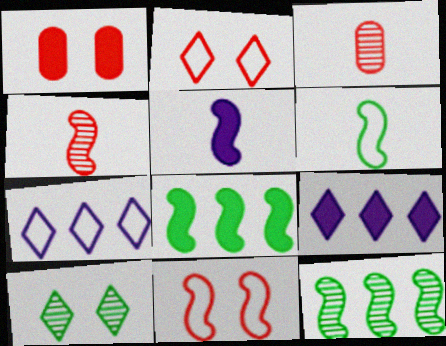[[4, 5, 6], 
[5, 11, 12]]